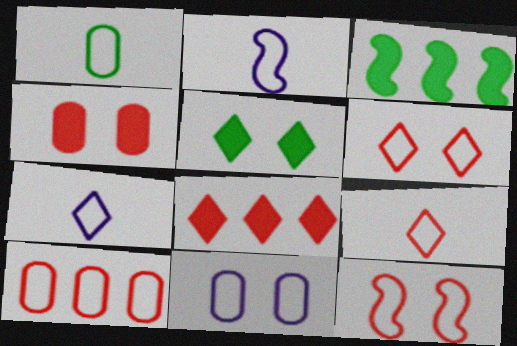[[1, 2, 9], 
[1, 10, 11], 
[9, 10, 12]]